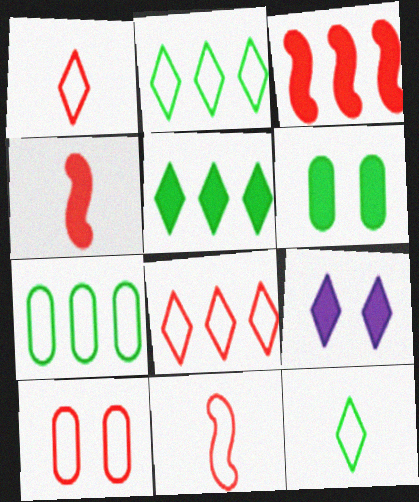[[8, 10, 11]]